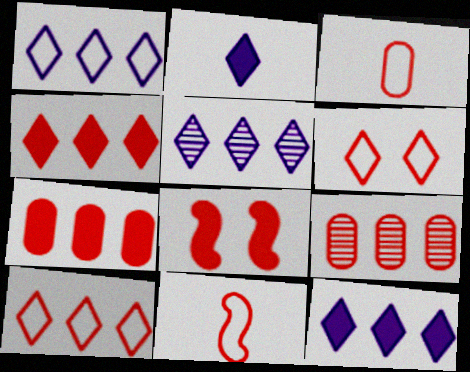[[1, 5, 12]]